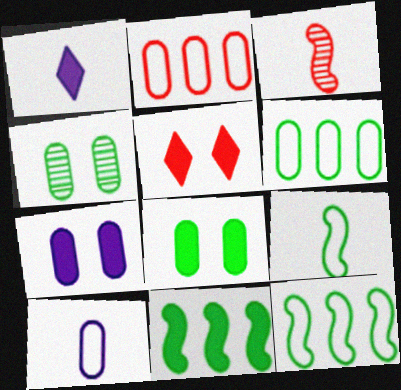[[2, 3, 5]]